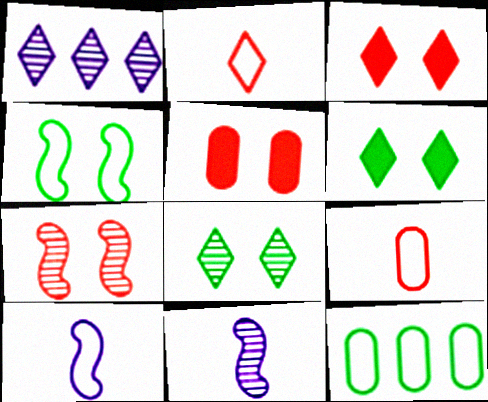[[1, 2, 6], 
[3, 11, 12]]